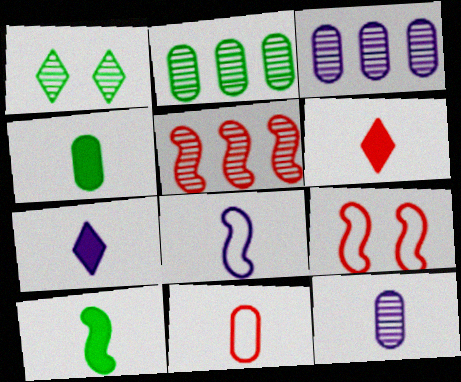[[1, 5, 12], 
[2, 7, 9], 
[4, 11, 12], 
[7, 8, 12]]